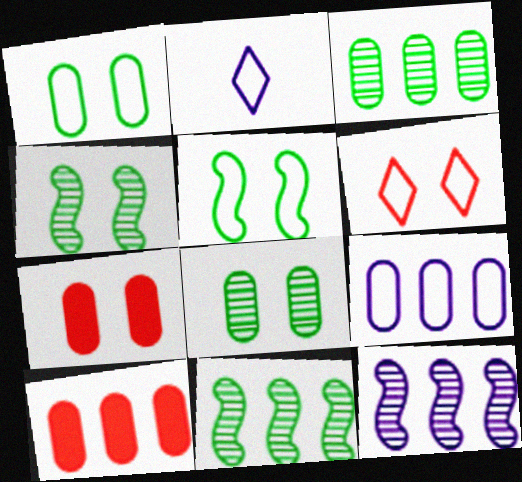[[2, 4, 10], 
[2, 7, 11], 
[3, 9, 10]]